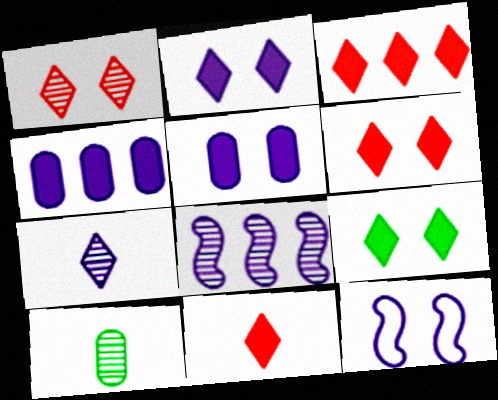[[1, 8, 10], 
[2, 6, 9], 
[3, 6, 11], 
[3, 10, 12], 
[4, 7, 12]]